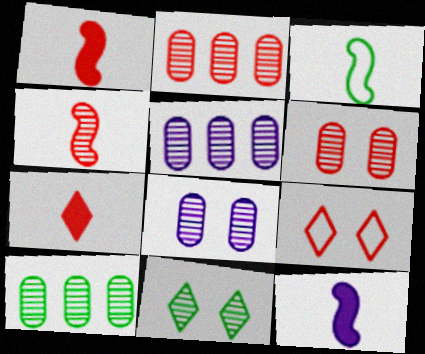[[1, 2, 9], 
[2, 5, 10], 
[3, 4, 12], 
[4, 5, 11], 
[9, 10, 12]]